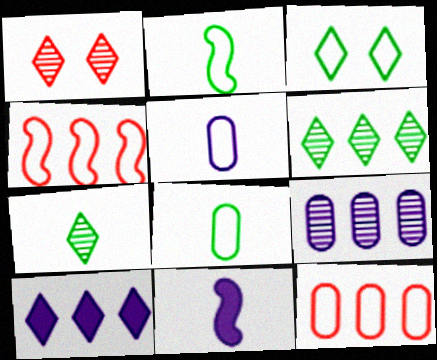[[3, 4, 5]]